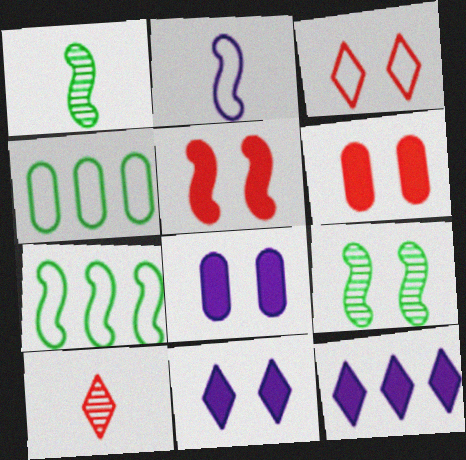[[2, 3, 4], 
[3, 8, 9], 
[7, 8, 10]]